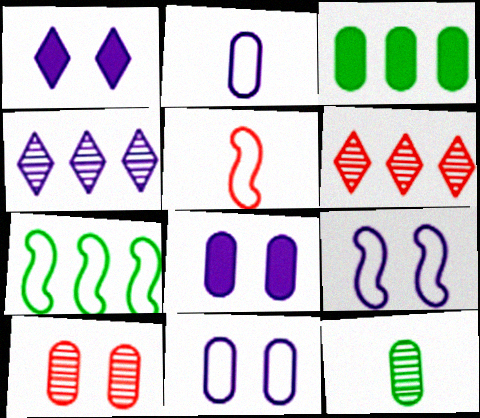[[2, 3, 10], 
[5, 7, 9]]